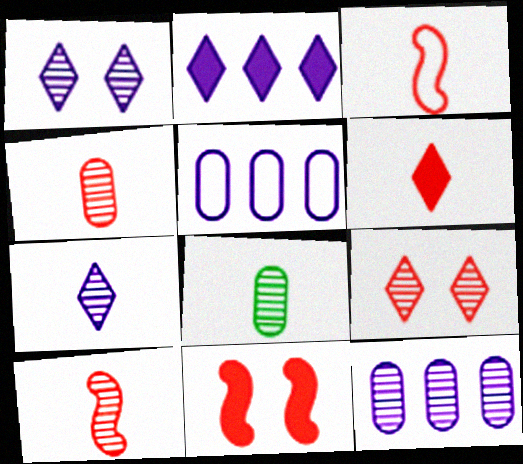[[3, 4, 6], 
[7, 8, 10]]